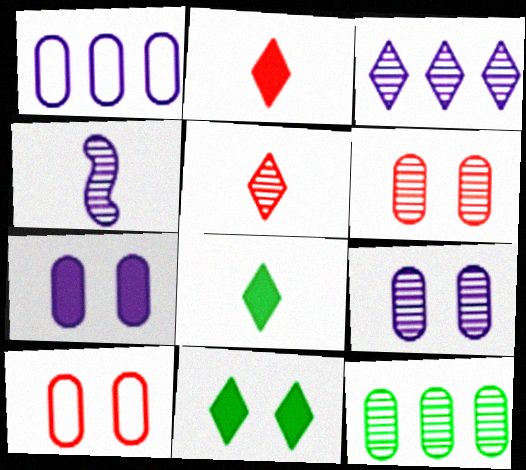[[3, 4, 9]]